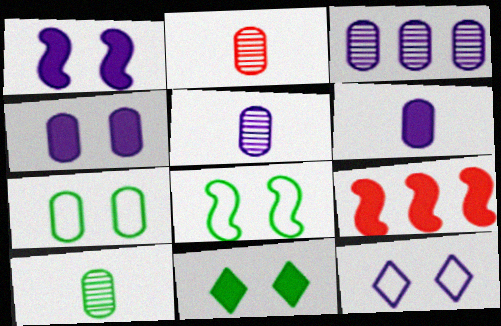[[2, 5, 10], 
[6, 9, 11], 
[9, 10, 12]]